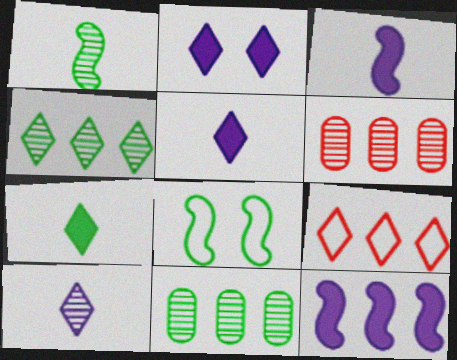[[5, 6, 8], 
[7, 8, 11], 
[9, 11, 12]]